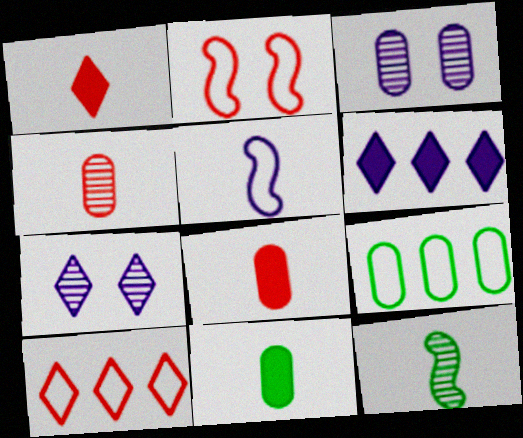[[3, 5, 6], 
[3, 8, 9]]